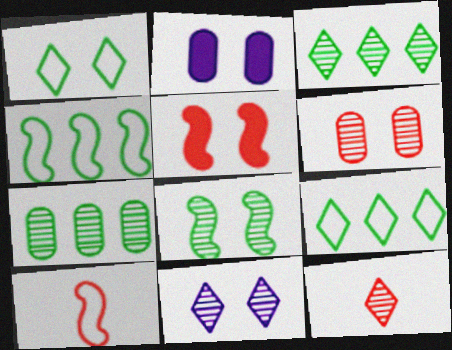[[2, 3, 10], 
[2, 4, 12], 
[3, 11, 12], 
[6, 8, 11]]